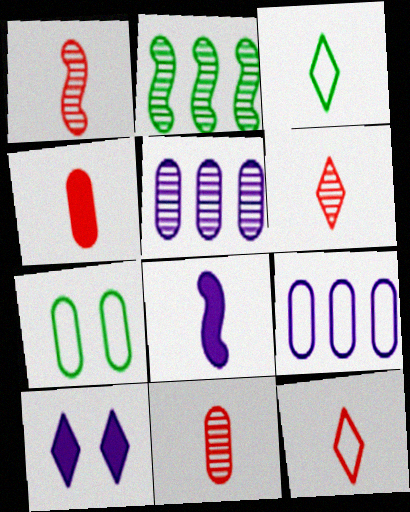[[1, 4, 12], 
[1, 6, 11], 
[3, 8, 11], 
[4, 5, 7]]